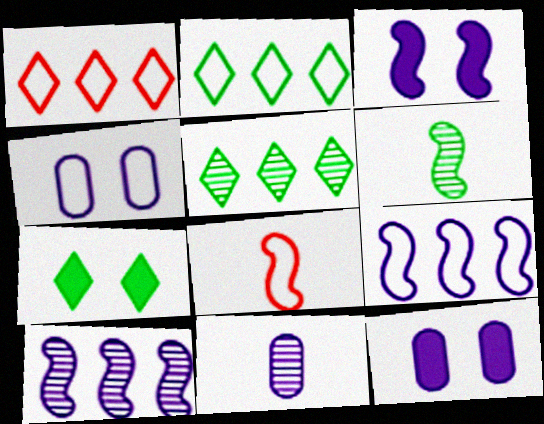[[1, 6, 12], 
[2, 4, 8], 
[5, 8, 12]]